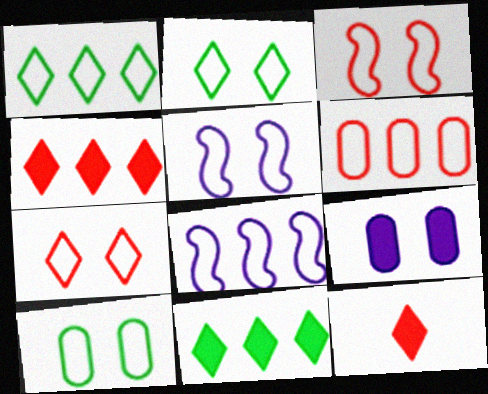[[1, 6, 8], 
[5, 7, 10]]